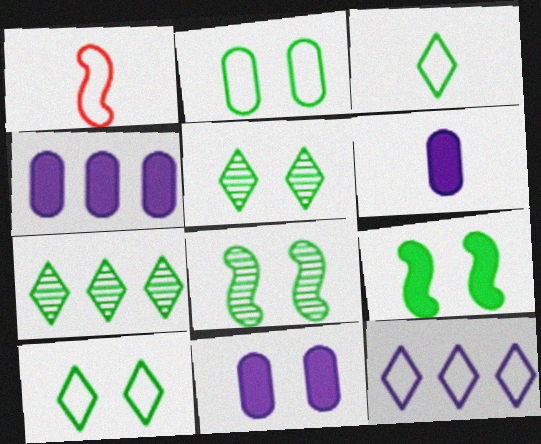[[1, 2, 12], 
[1, 4, 5], 
[1, 7, 11], 
[2, 5, 9], 
[4, 6, 11]]